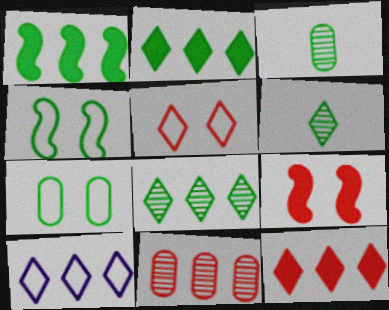[[1, 6, 7], 
[1, 10, 11], 
[2, 3, 4], 
[3, 9, 10], 
[8, 10, 12]]